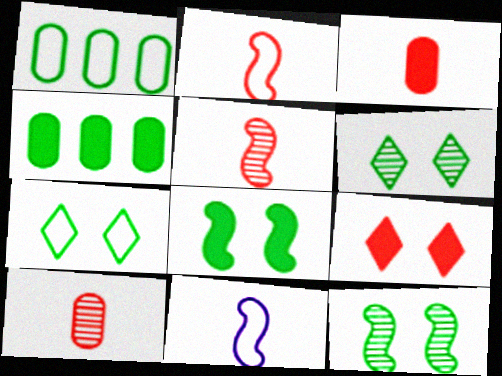[]